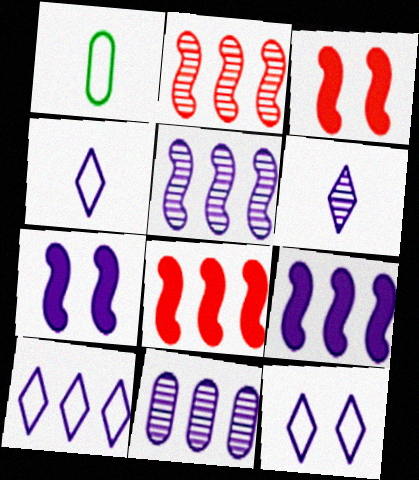[[4, 7, 11], 
[4, 10, 12], 
[9, 10, 11]]